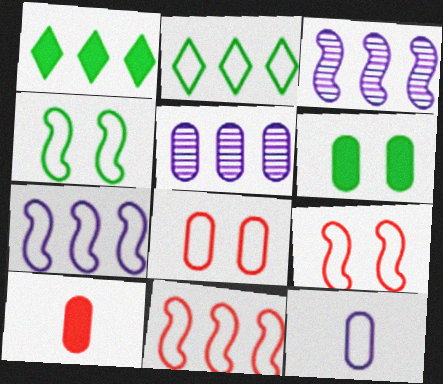[[1, 5, 11], 
[2, 9, 12]]